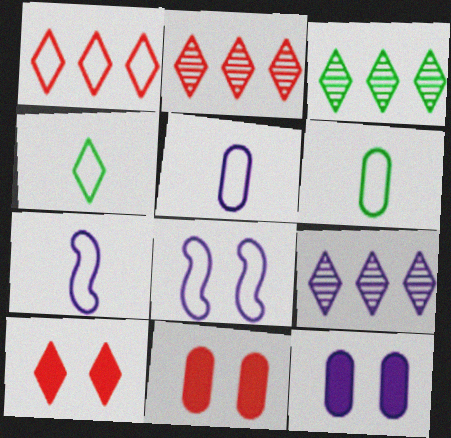[[1, 6, 8], 
[2, 3, 9], 
[3, 7, 11], 
[4, 9, 10], 
[7, 9, 12]]